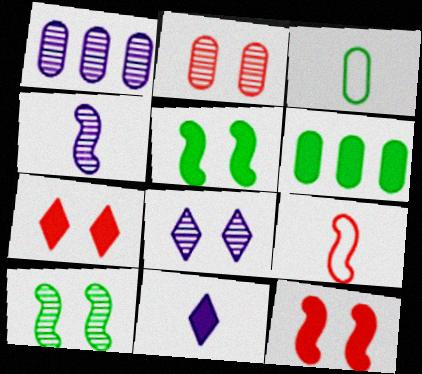[[1, 4, 8], 
[2, 8, 10], 
[6, 8, 9], 
[6, 11, 12]]